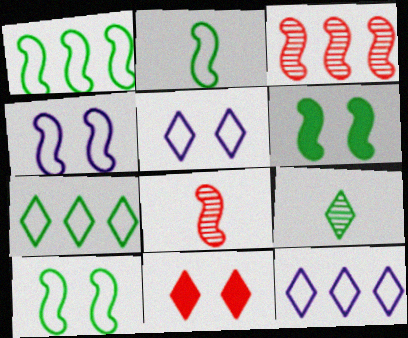[[1, 2, 10], 
[9, 11, 12]]